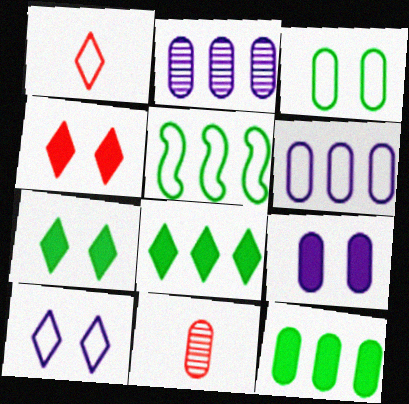[]